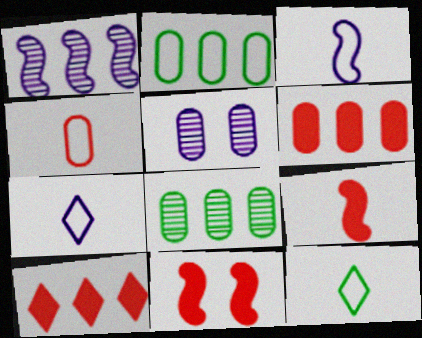[[1, 2, 10], 
[3, 4, 12], 
[7, 8, 11]]